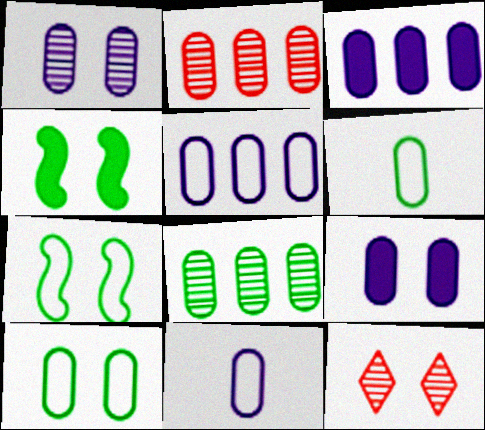[[1, 3, 11], 
[2, 6, 9], 
[7, 9, 12]]